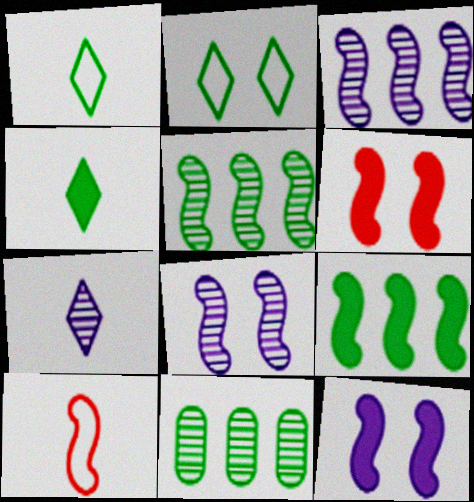[[5, 10, 12], 
[8, 9, 10]]